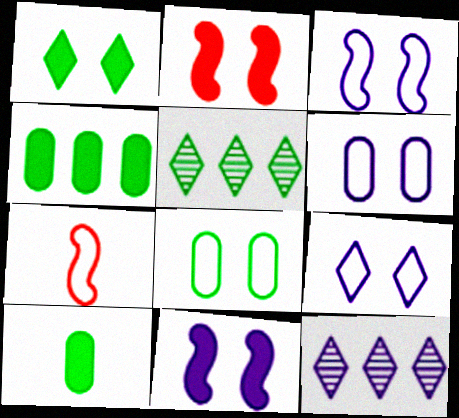[[3, 6, 9]]